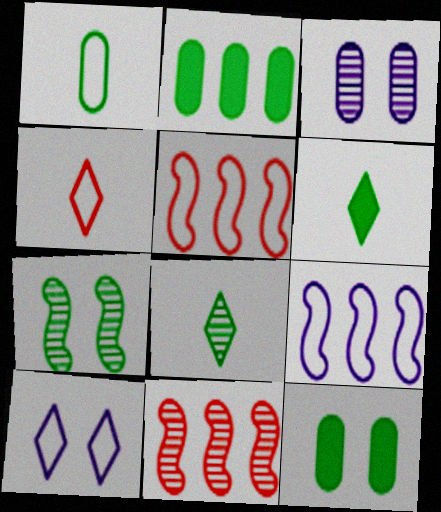[[1, 5, 10], 
[3, 5, 6], 
[3, 8, 11]]